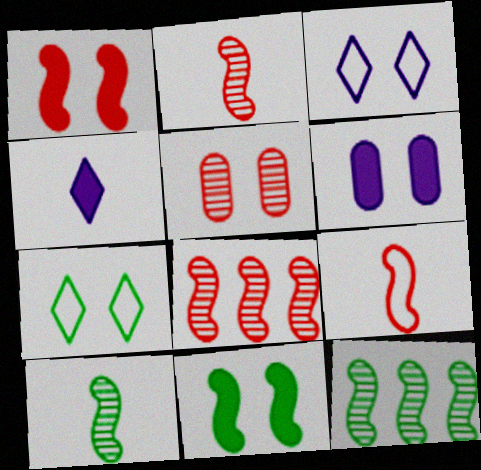[[1, 8, 9], 
[3, 5, 11]]